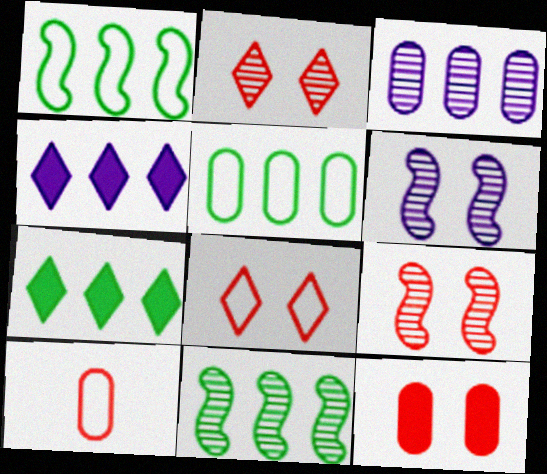[[5, 7, 11], 
[6, 7, 10], 
[8, 9, 12]]